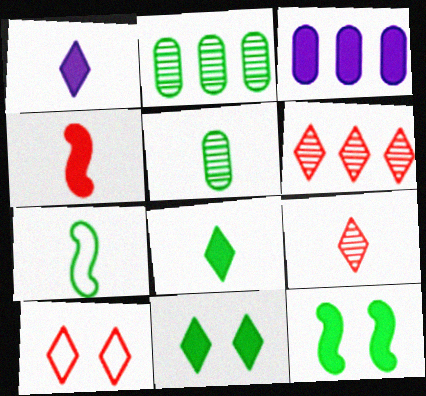[[2, 7, 11], 
[3, 4, 11], 
[5, 7, 8]]